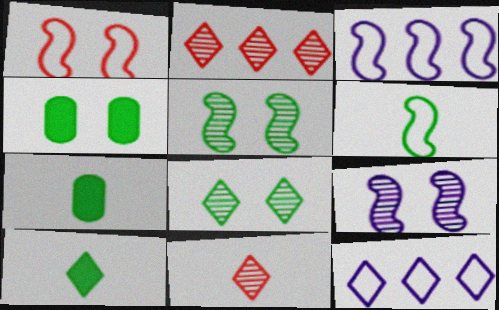[[1, 3, 6], 
[3, 4, 11]]